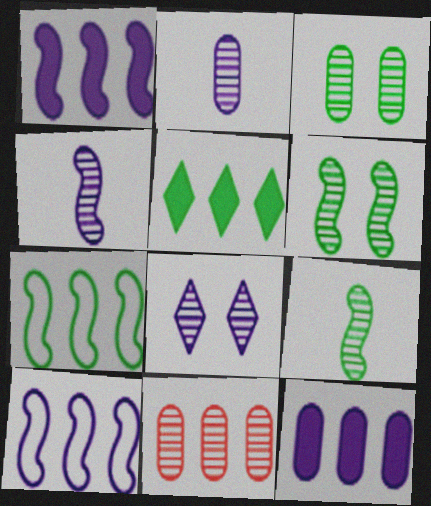[[2, 3, 11], 
[5, 10, 11], 
[8, 9, 11]]